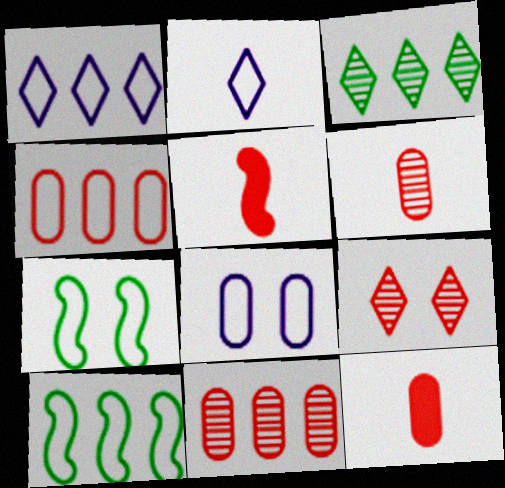[[1, 4, 10], 
[2, 4, 7], 
[3, 5, 8], 
[4, 5, 9]]